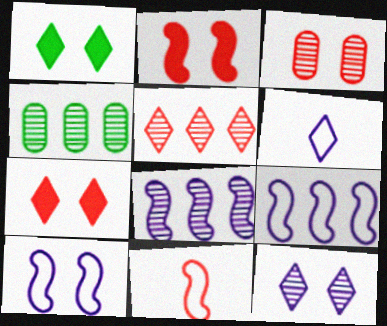[[1, 3, 10], 
[1, 5, 6], 
[2, 4, 6], 
[4, 5, 8]]